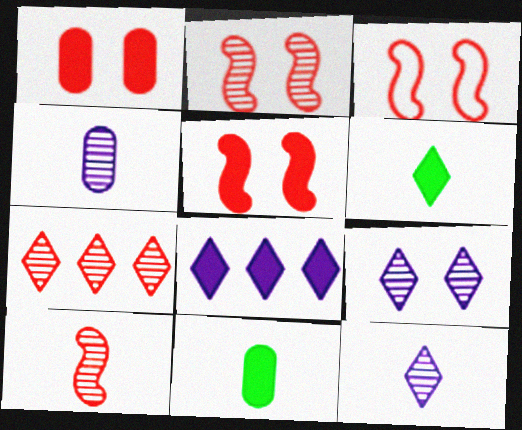[[2, 3, 5], 
[5, 8, 11]]